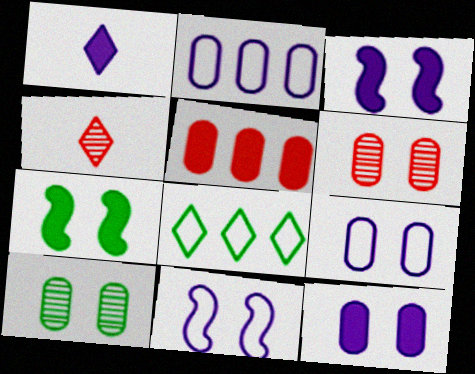[[1, 5, 7], 
[2, 4, 7]]